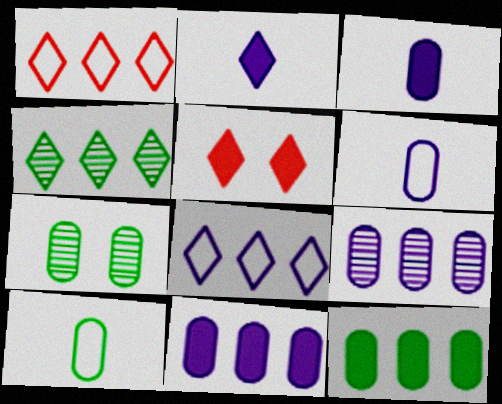[[7, 10, 12]]